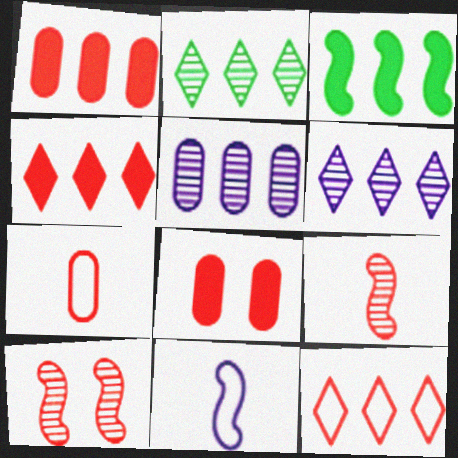[[2, 8, 11], 
[3, 5, 12], 
[3, 10, 11], 
[4, 7, 10], 
[8, 9, 12]]